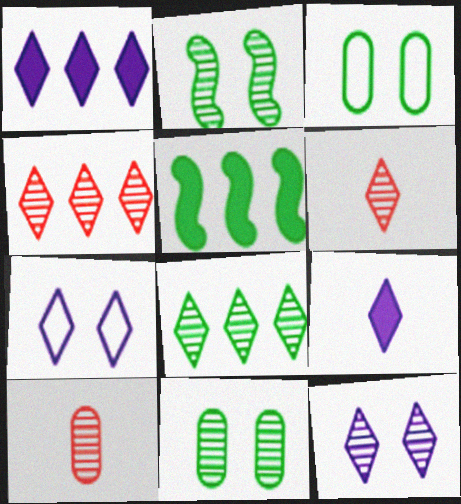[[5, 7, 10], 
[6, 8, 12]]